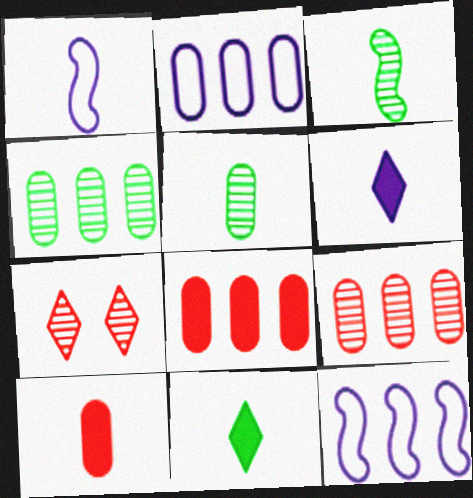[[2, 4, 8]]